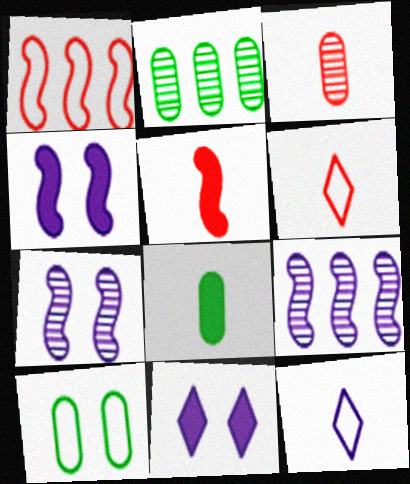[[1, 10, 12], 
[2, 4, 6], 
[2, 8, 10], 
[3, 5, 6]]